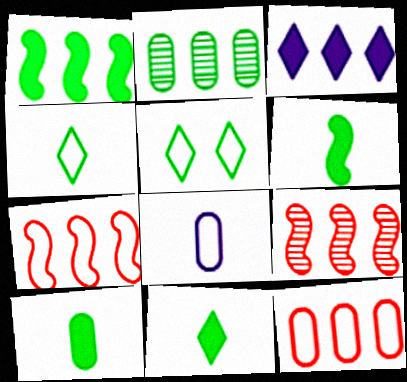[[2, 3, 7], 
[2, 5, 6], 
[5, 7, 8], 
[6, 10, 11]]